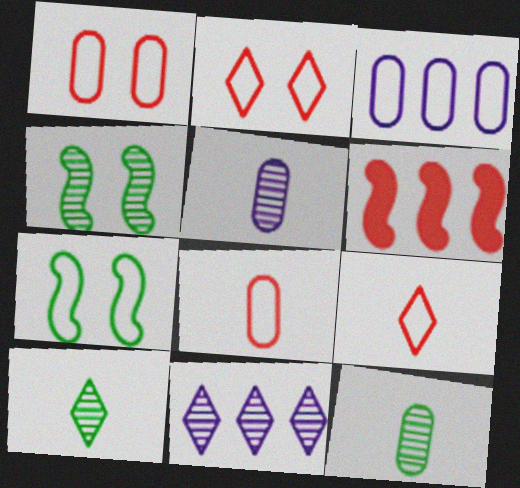[[3, 7, 9]]